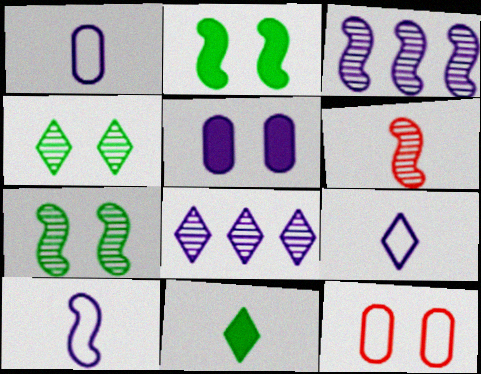[[1, 6, 11], 
[1, 9, 10], 
[3, 5, 9], 
[3, 6, 7], 
[3, 11, 12], 
[5, 8, 10]]